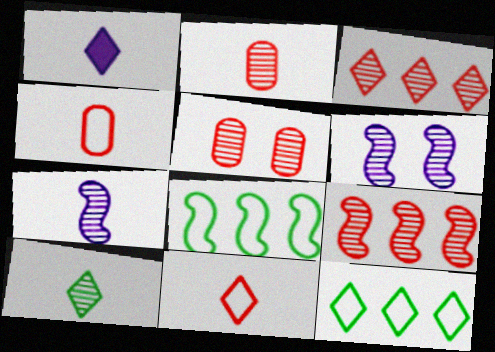[[1, 5, 8], 
[1, 10, 11], 
[2, 7, 10]]